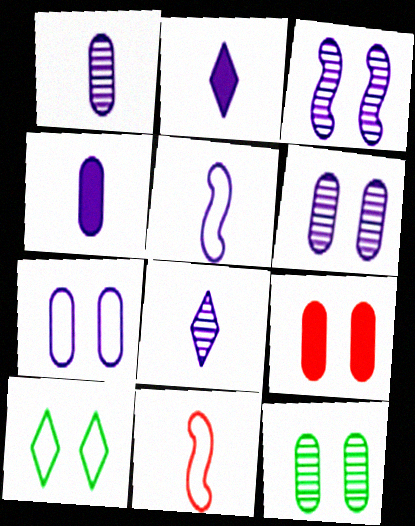[[1, 2, 5], 
[3, 9, 10], 
[4, 5, 8], 
[7, 9, 12]]